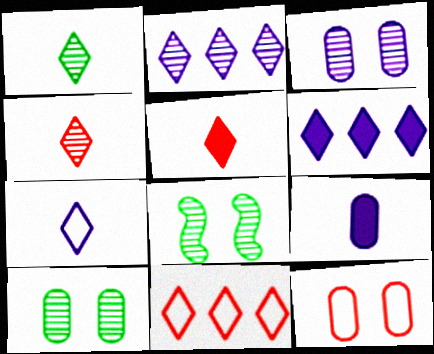[[1, 5, 7], 
[8, 9, 11]]